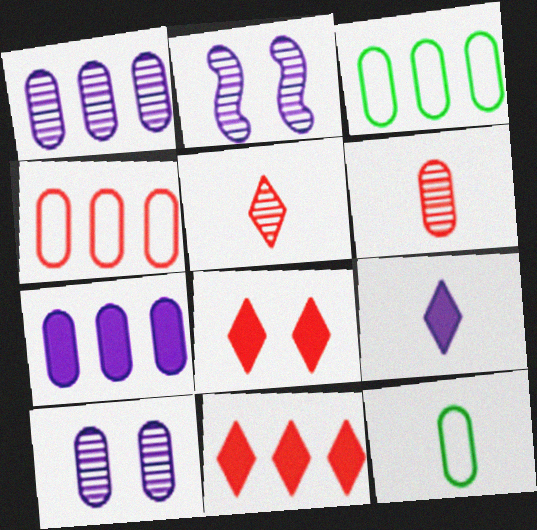[[2, 11, 12]]